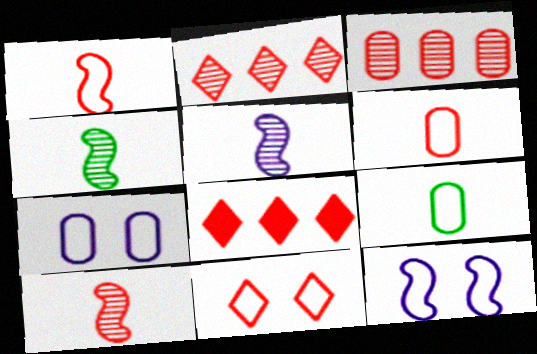[[4, 5, 10], 
[4, 7, 8]]